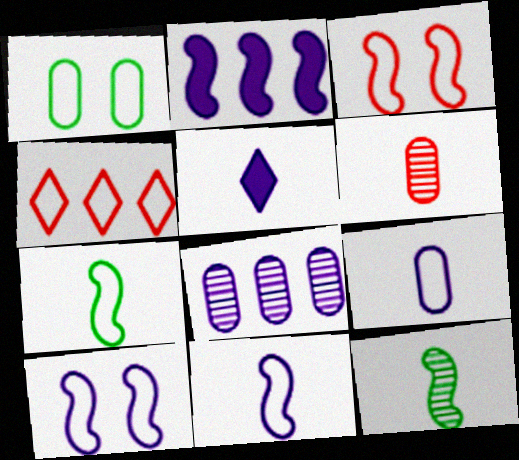[[1, 4, 11], 
[2, 3, 12], 
[5, 6, 7], 
[5, 8, 10]]